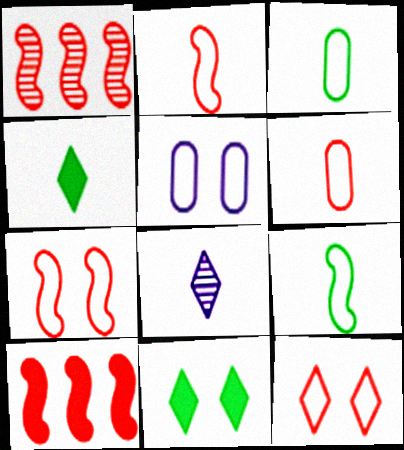[[1, 4, 5]]